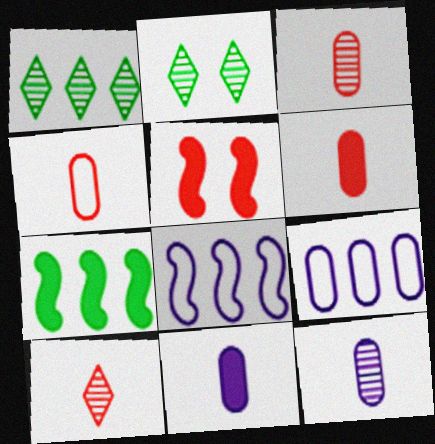[[2, 6, 8], 
[3, 4, 6]]